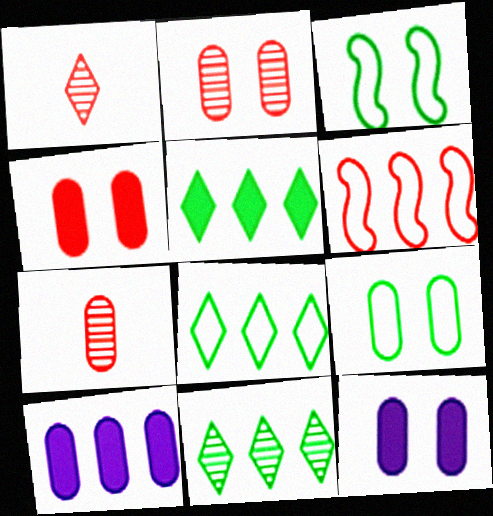[[1, 3, 10], 
[1, 4, 6], 
[2, 9, 12], 
[5, 8, 11], 
[6, 10, 11], 
[7, 9, 10]]